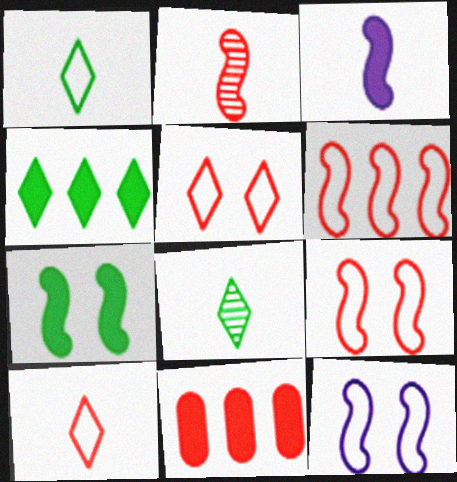[[2, 5, 11], 
[8, 11, 12]]